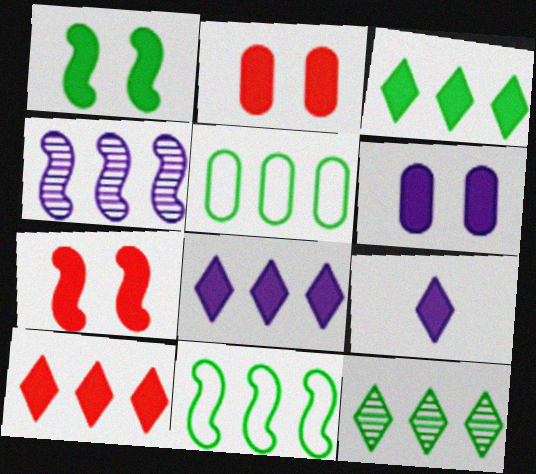[[3, 8, 10], 
[4, 5, 10]]